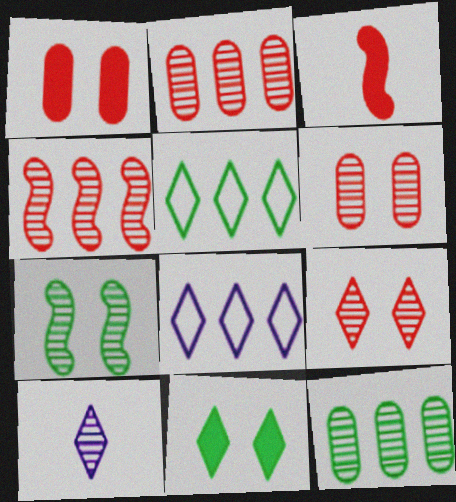[[2, 7, 10]]